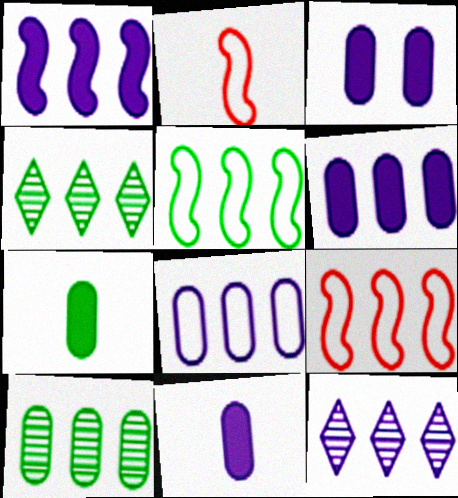[[1, 8, 12], 
[2, 3, 4], 
[3, 6, 11], 
[4, 6, 9]]